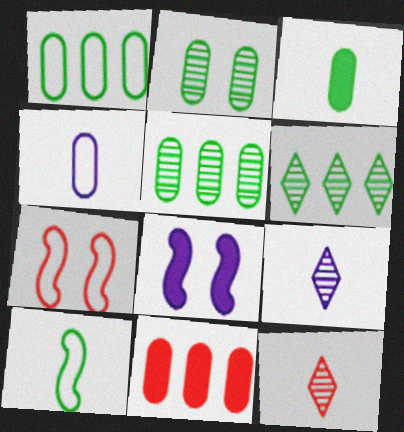[[1, 2, 3], 
[1, 8, 12], 
[2, 4, 11], 
[7, 11, 12]]